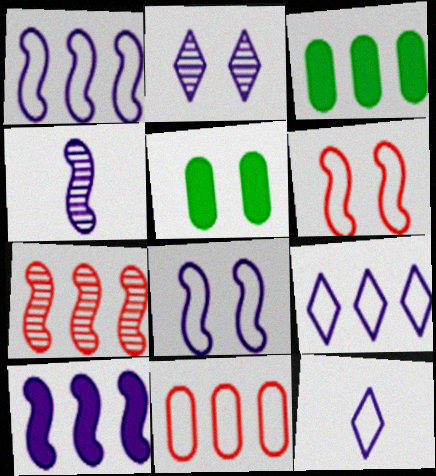[[2, 5, 6], 
[3, 7, 9], 
[4, 8, 10], 
[5, 7, 12]]